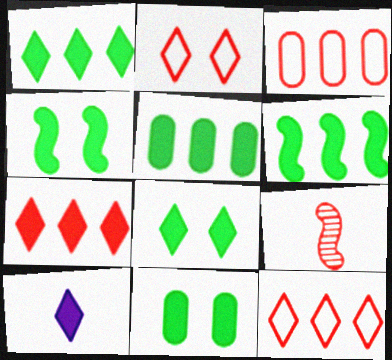[[1, 5, 6], 
[4, 8, 11], 
[7, 8, 10]]